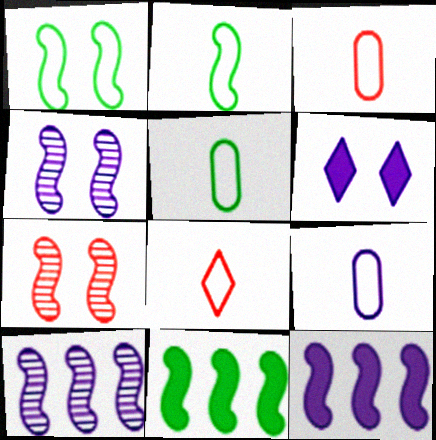[[2, 7, 12], 
[2, 8, 9], 
[3, 5, 9], 
[6, 9, 10]]